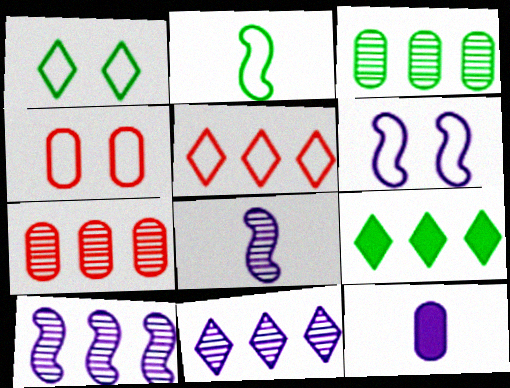[[1, 4, 6], 
[3, 4, 12], 
[4, 8, 9], 
[5, 9, 11], 
[6, 11, 12]]